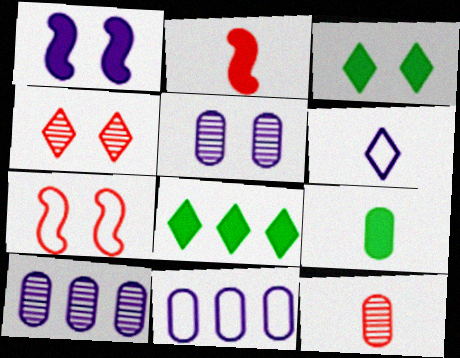[[1, 6, 10], 
[3, 5, 7], 
[4, 6, 8]]